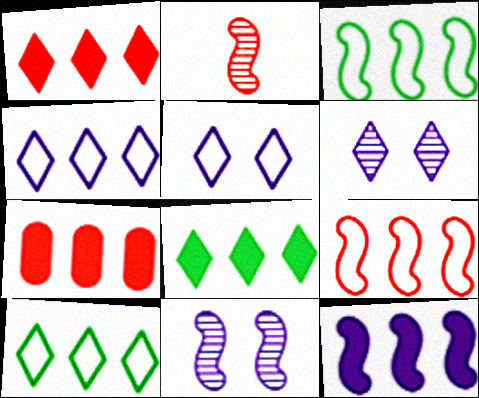[[7, 8, 12]]